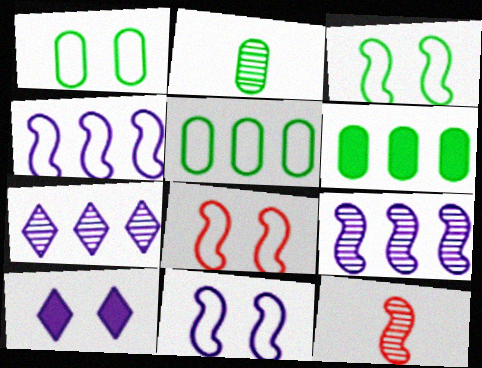[[1, 2, 6], 
[3, 8, 11], 
[5, 10, 12]]